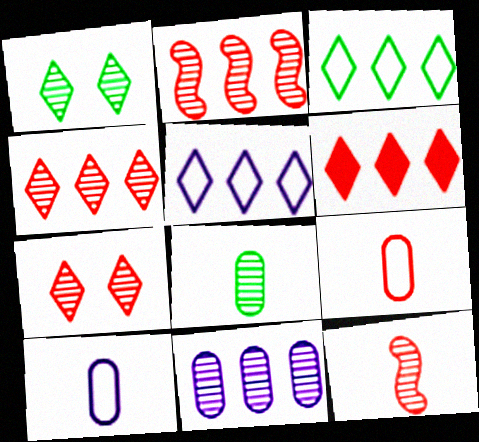[[1, 11, 12]]